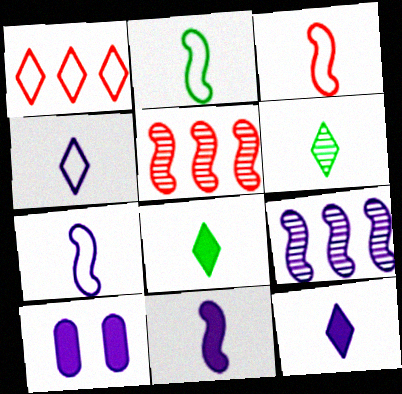[[2, 3, 7], 
[4, 9, 10]]